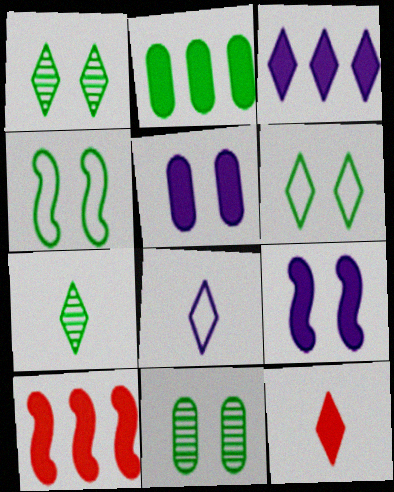[[2, 3, 10], 
[2, 4, 7], 
[2, 9, 12], 
[7, 8, 12], 
[8, 10, 11]]